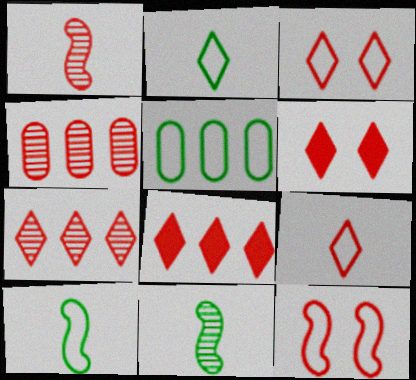[[6, 7, 9]]